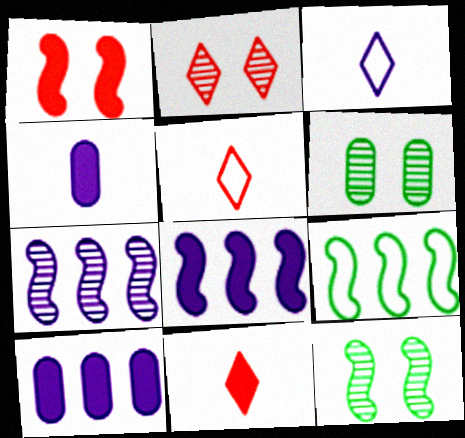[[2, 4, 9], 
[5, 6, 8], 
[5, 10, 12]]